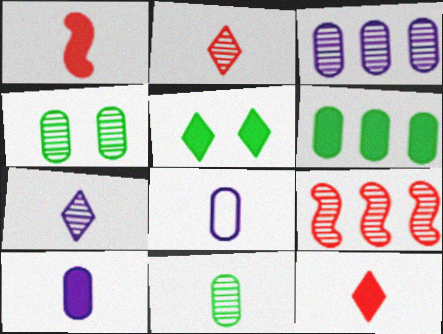[[4, 7, 9], 
[5, 8, 9]]